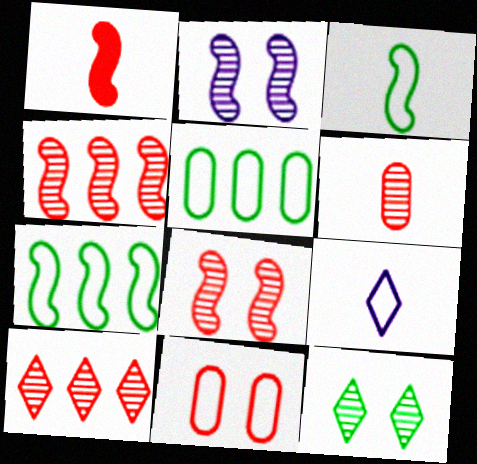[[1, 2, 7], 
[1, 10, 11], 
[6, 8, 10], 
[7, 9, 11]]